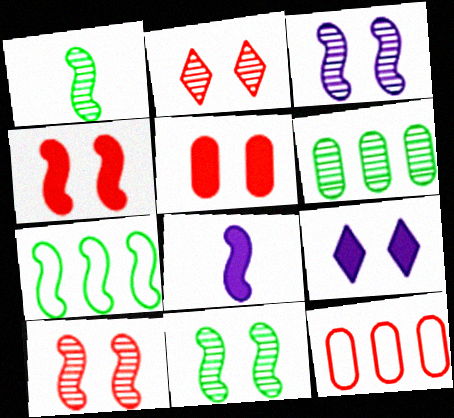[[1, 9, 12], 
[3, 10, 11], 
[7, 8, 10]]